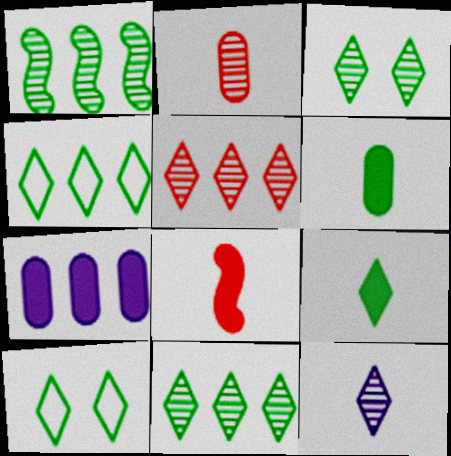[[1, 6, 10], 
[3, 4, 9], 
[3, 5, 12], 
[9, 10, 11]]